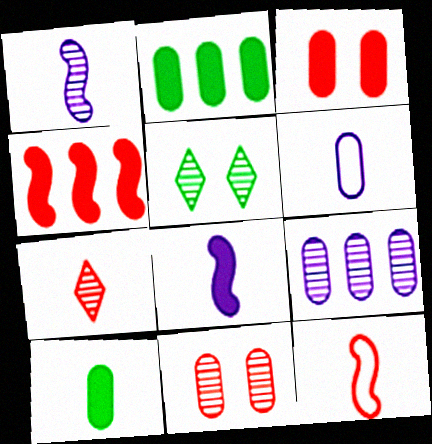[[2, 6, 11], 
[4, 5, 6]]